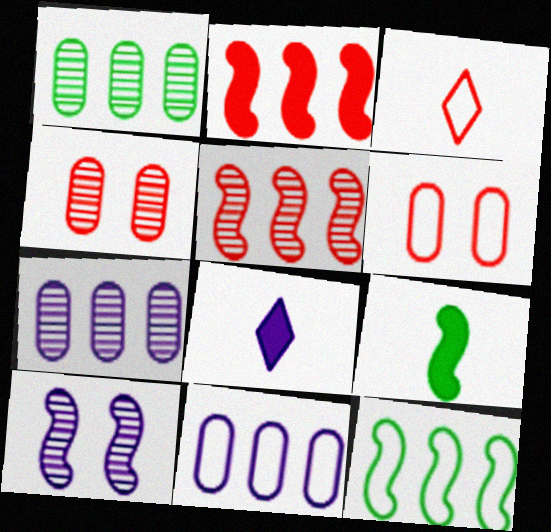[[2, 3, 4], 
[4, 8, 12], 
[8, 10, 11]]